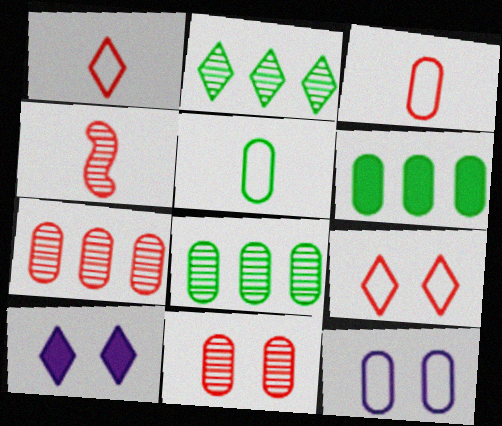[[1, 2, 10]]